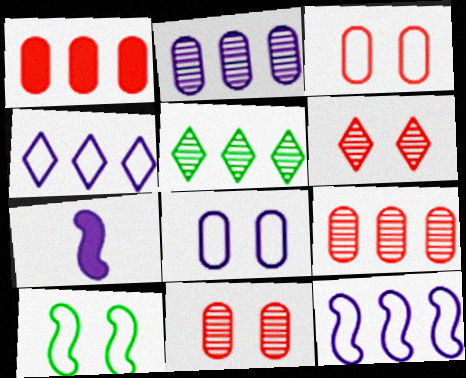[[1, 5, 12], 
[3, 5, 7]]